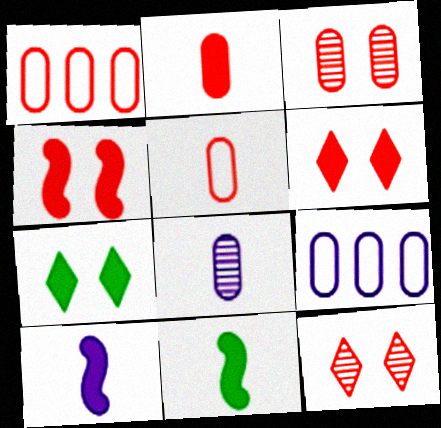[[1, 2, 3], 
[9, 11, 12]]